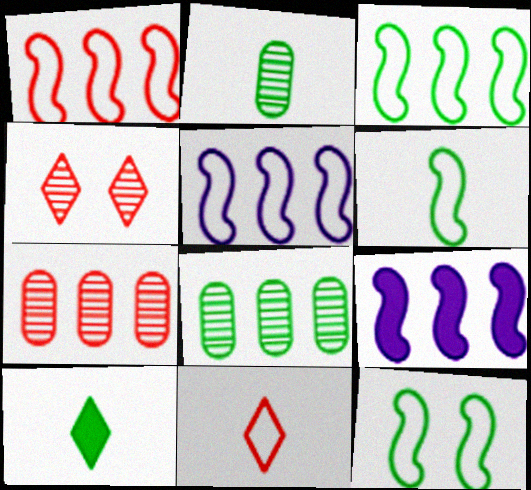[[1, 3, 5], 
[2, 6, 10], 
[3, 6, 12], 
[8, 10, 12]]